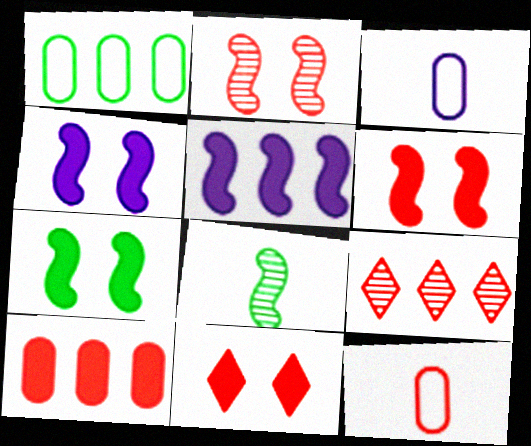[[1, 5, 9], 
[3, 7, 9], 
[4, 6, 7], 
[6, 9, 12]]